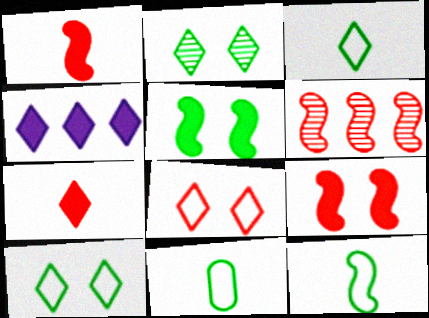[[3, 11, 12]]